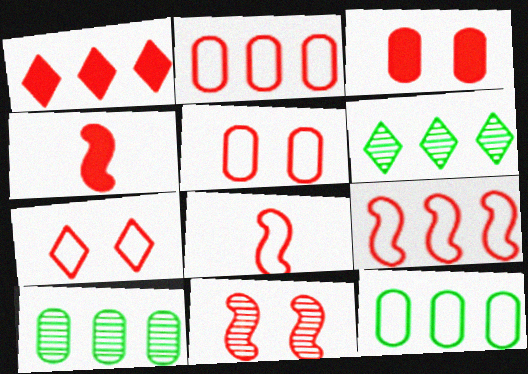[[1, 3, 4], 
[2, 7, 8], 
[3, 7, 11], 
[4, 9, 11]]